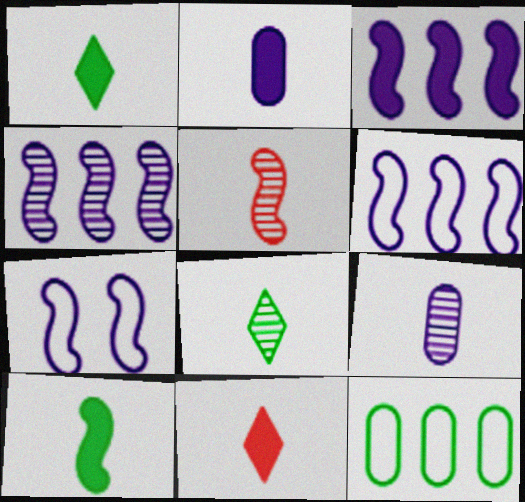[[2, 10, 11], 
[3, 4, 6], 
[5, 8, 9]]